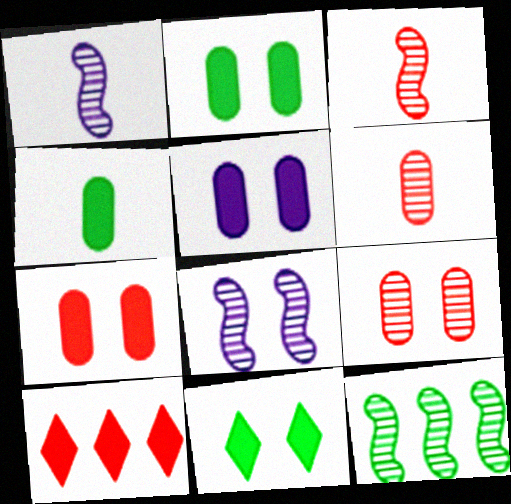[[2, 5, 7], 
[3, 8, 12]]